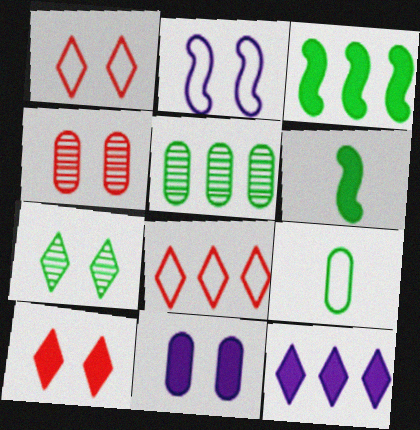[[2, 8, 9], 
[3, 7, 9]]